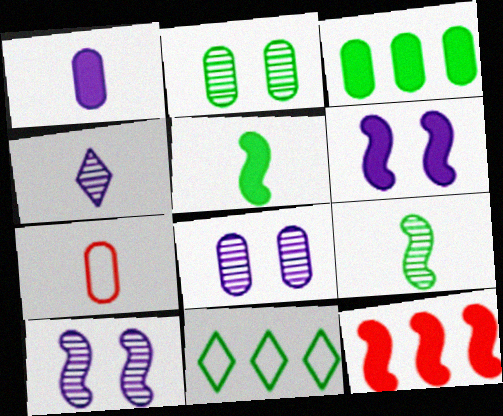[[2, 5, 11], 
[3, 7, 8], 
[4, 5, 7], 
[5, 6, 12]]